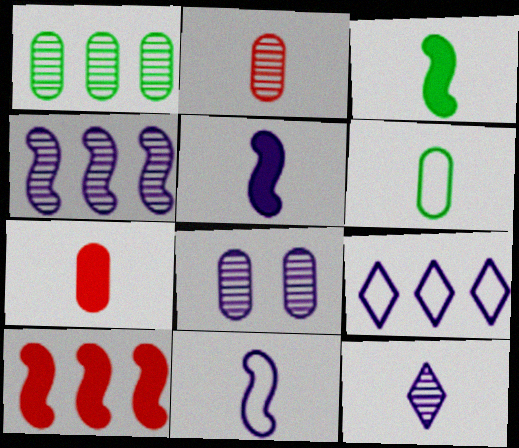[[1, 2, 8], 
[1, 9, 10], 
[4, 8, 12], 
[5, 8, 9]]